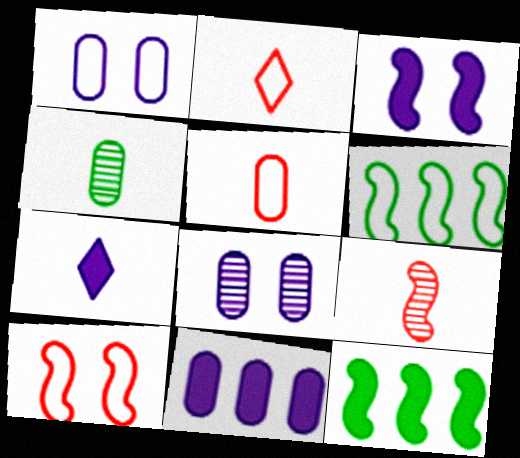[[1, 2, 6], 
[2, 8, 12], 
[3, 6, 9], 
[3, 7, 11]]